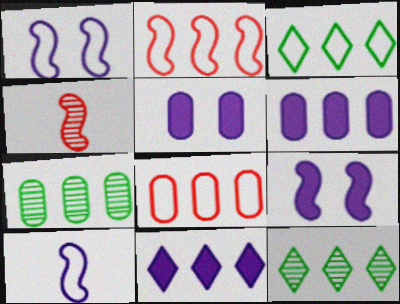[[2, 6, 12], 
[2, 7, 11], 
[3, 4, 5], 
[6, 7, 8]]